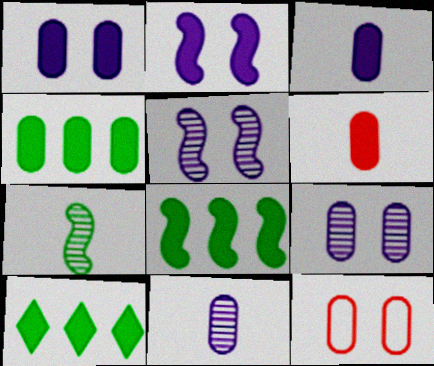[[1, 4, 6], 
[2, 6, 10], 
[4, 8, 10], 
[4, 11, 12]]